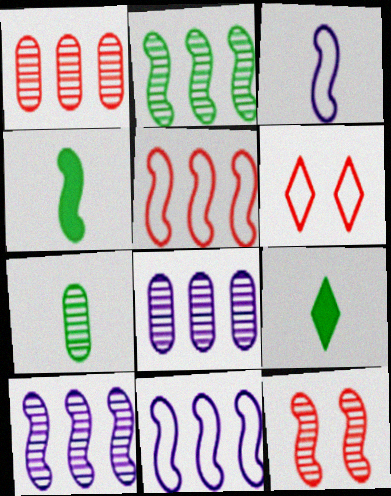[[4, 6, 8], 
[4, 11, 12]]